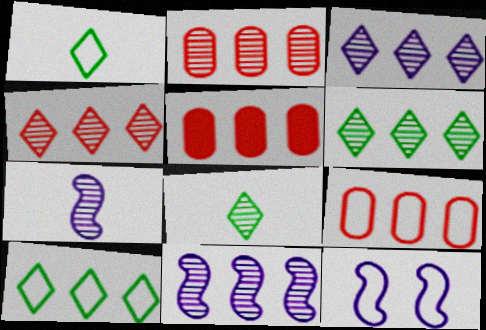[[1, 9, 12], 
[2, 5, 9], 
[2, 6, 11], 
[3, 4, 6], 
[5, 8, 12], 
[5, 10, 11]]